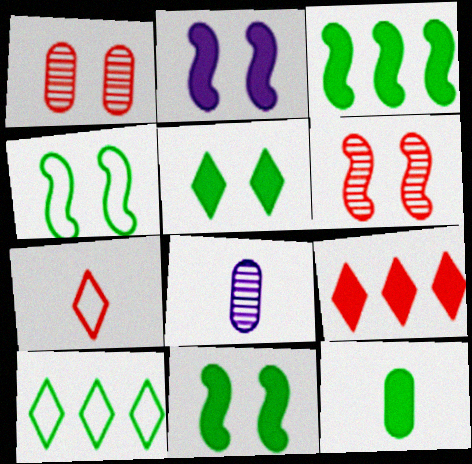[[2, 4, 6], 
[2, 9, 12], 
[3, 5, 12], 
[4, 8, 9]]